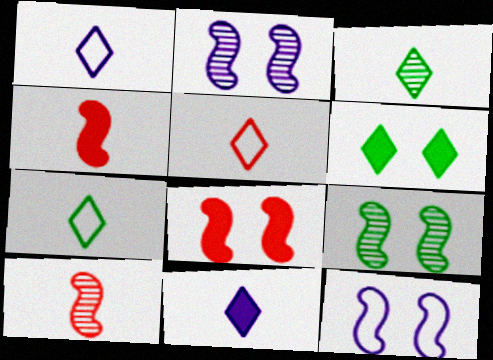[[1, 5, 7], 
[3, 5, 11], 
[8, 9, 12]]